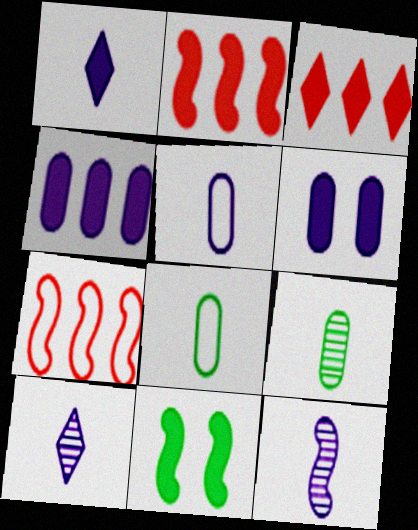[[1, 5, 12], 
[7, 11, 12]]